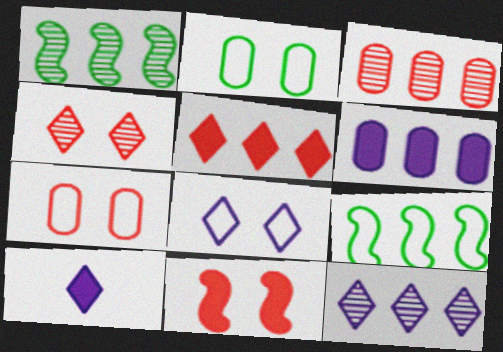[[1, 3, 12], 
[1, 7, 10], 
[4, 7, 11], 
[8, 10, 12]]